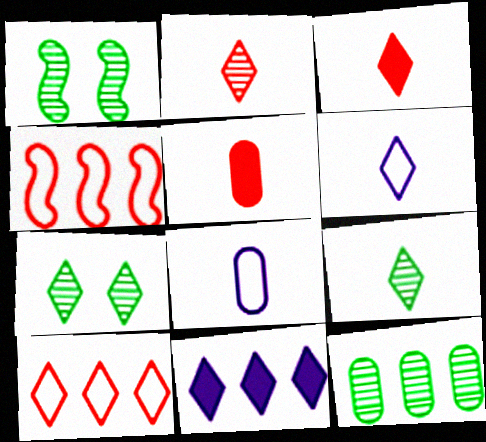[[1, 9, 12], 
[3, 6, 9], 
[4, 11, 12]]